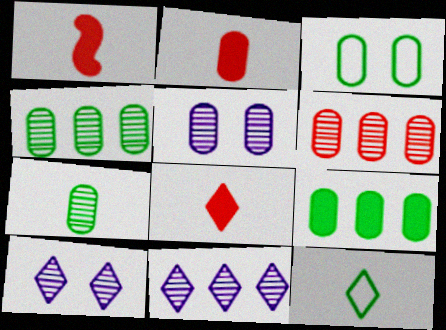[[1, 2, 8], 
[1, 3, 11], 
[3, 7, 9], 
[5, 6, 7]]